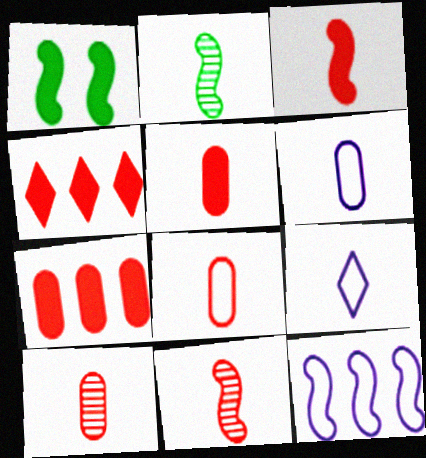[[1, 11, 12], 
[2, 5, 9], 
[5, 8, 10]]